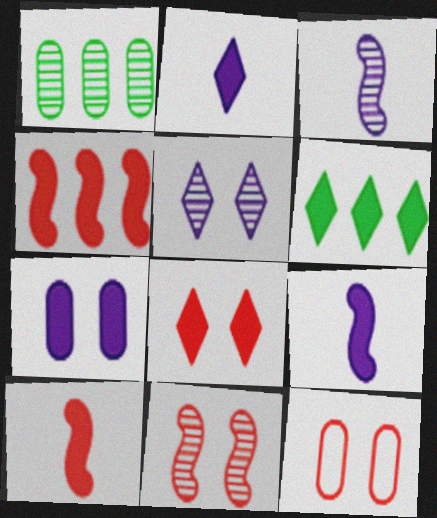[[2, 6, 8], 
[3, 6, 12], 
[6, 7, 10], 
[8, 11, 12]]